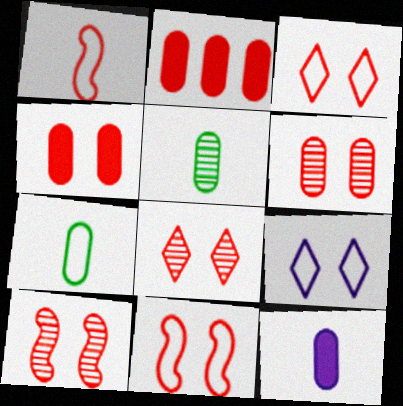[[1, 2, 8], 
[3, 4, 10], 
[4, 8, 11], 
[6, 8, 10]]